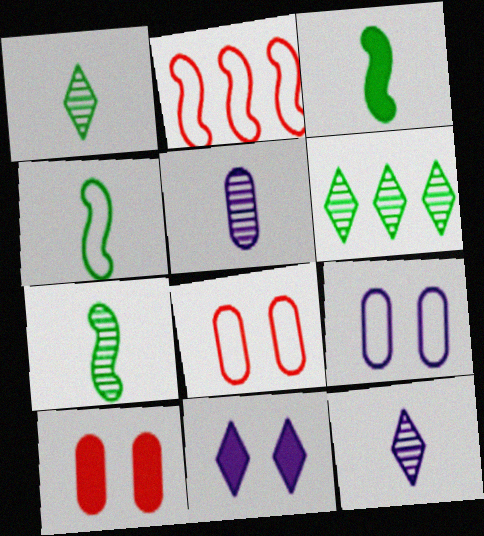[[3, 4, 7]]